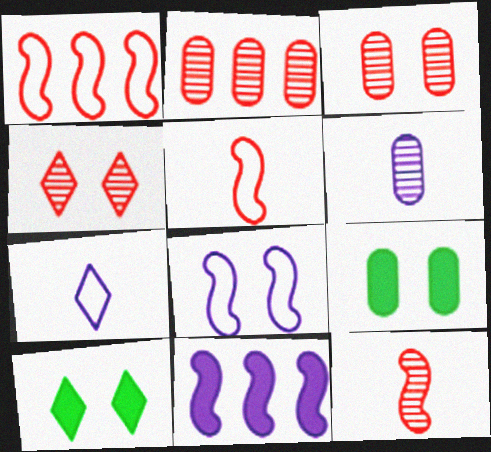[[1, 6, 10], 
[2, 4, 12], 
[3, 8, 10], 
[4, 8, 9]]